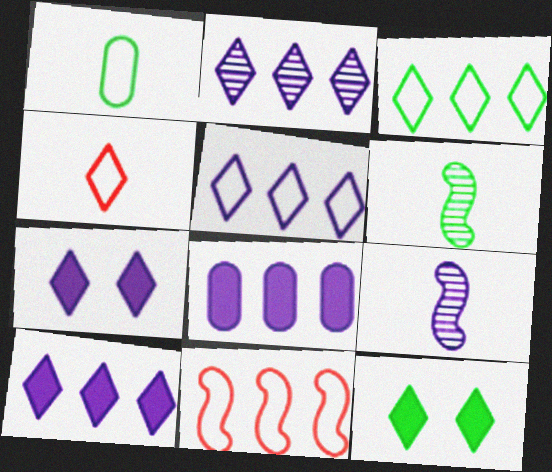[[2, 4, 12], 
[2, 5, 10]]